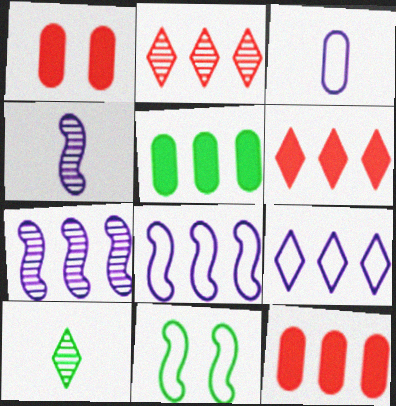[[1, 8, 10], 
[2, 5, 8], 
[5, 10, 11]]